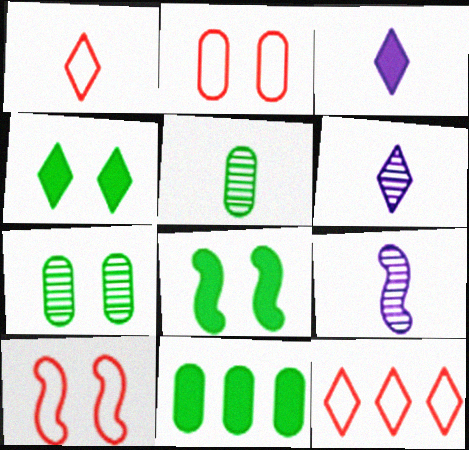[[4, 6, 12], 
[6, 10, 11]]